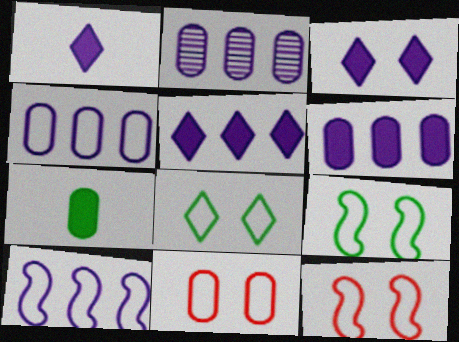[[1, 3, 5], 
[2, 4, 6], 
[2, 5, 10], 
[2, 7, 11]]